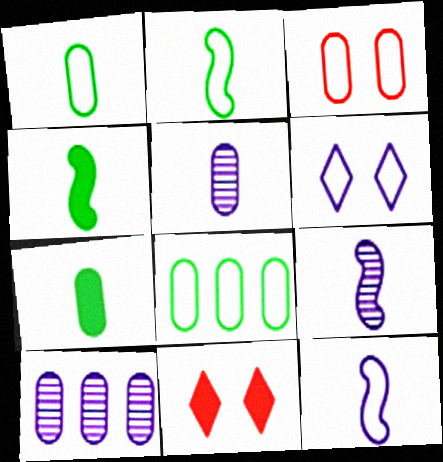[[2, 10, 11], 
[3, 7, 10], 
[8, 9, 11]]